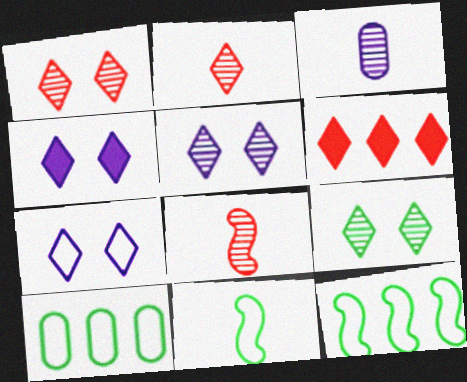[[1, 5, 9], 
[4, 5, 7], 
[4, 8, 10]]